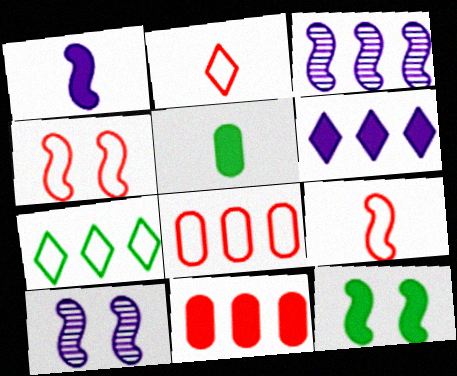[[2, 4, 8], 
[3, 7, 11], 
[3, 9, 12], 
[4, 10, 12]]